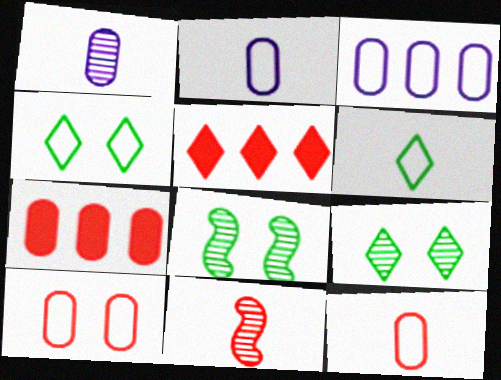[[2, 5, 8], 
[5, 10, 11]]